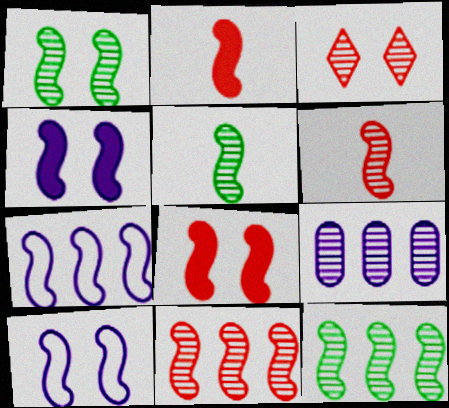[[1, 2, 7], 
[1, 5, 12], 
[1, 8, 10], 
[2, 10, 12], 
[3, 5, 9], 
[5, 7, 8]]